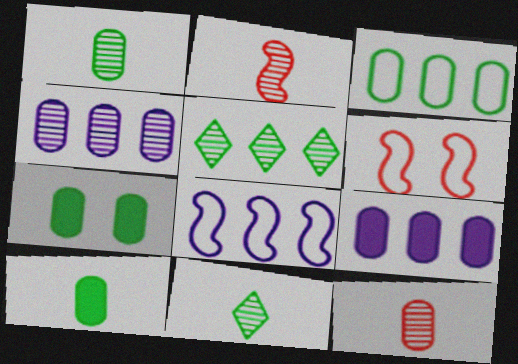[[1, 3, 7], 
[6, 9, 11]]